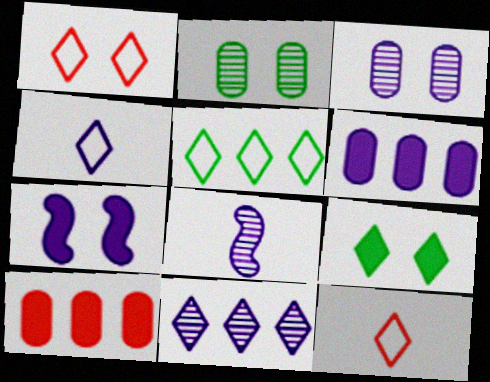[[1, 2, 7], 
[1, 4, 5], 
[3, 8, 11], 
[9, 11, 12]]